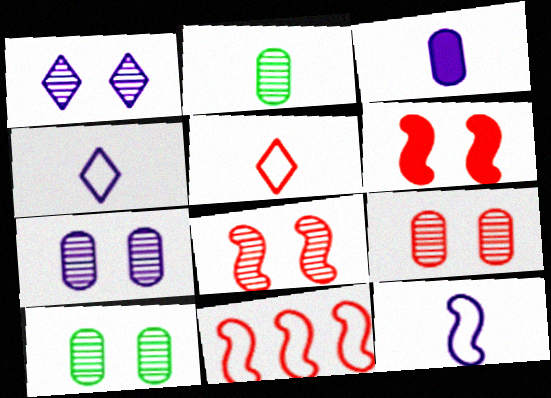[[1, 8, 10], 
[7, 9, 10]]